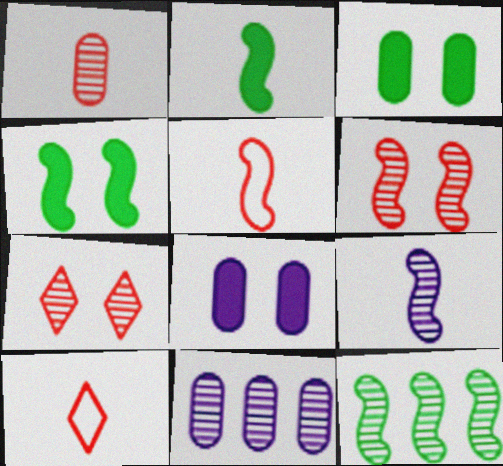[[2, 5, 9], 
[4, 10, 11], 
[6, 9, 12], 
[8, 10, 12]]